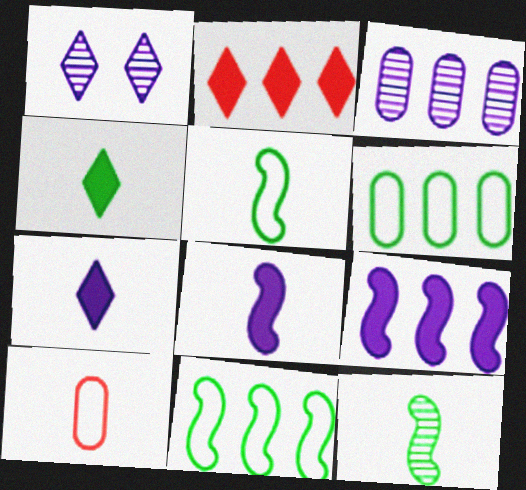[[2, 3, 11], 
[7, 10, 12]]